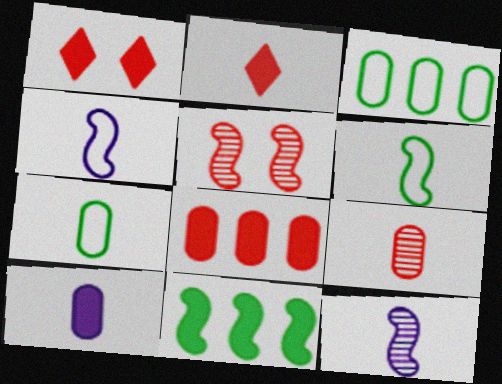[[1, 3, 12], 
[1, 10, 11], 
[2, 7, 12], 
[4, 5, 11], 
[7, 9, 10]]